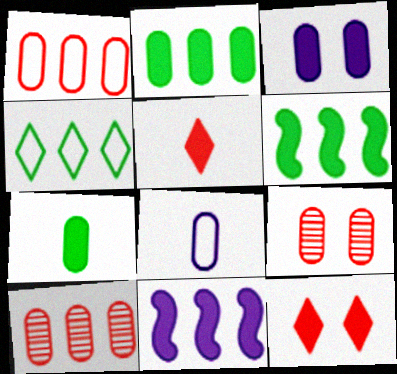[[2, 8, 9], 
[3, 5, 6], 
[4, 10, 11], 
[7, 11, 12]]